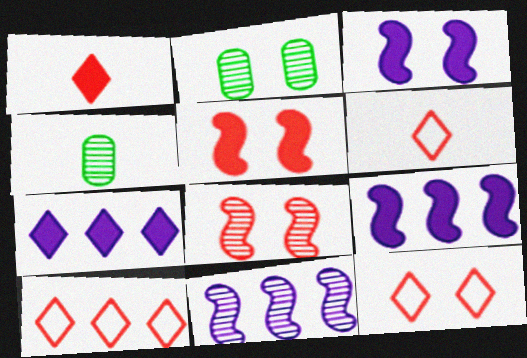[[2, 3, 12], 
[2, 6, 9], 
[3, 4, 10], 
[4, 9, 12], 
[6, 10, 12]]